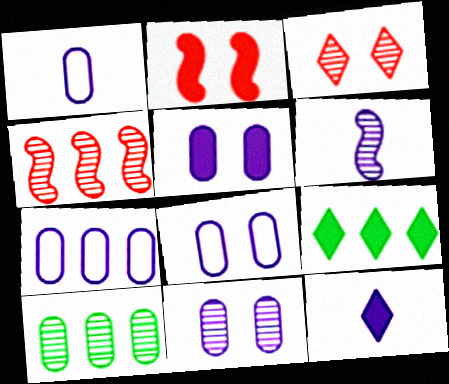[[1, 6, 12], 
[1, 7, 8], 
[3, 6, 10], 
[4, 7, 9], 
[5, 8, 11]]